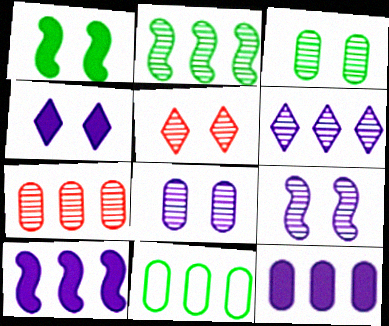[[2, 6, 7], 
[3, 5, 9], 
[7, 11, 12]]